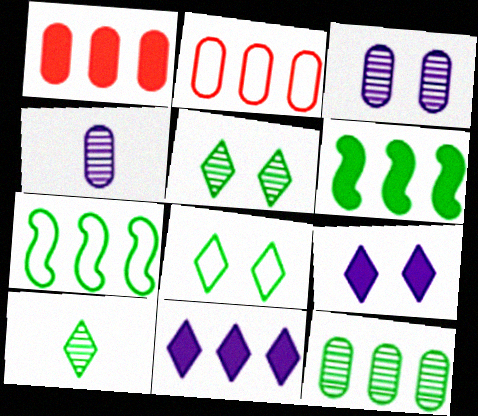[[1, 6, 11]]